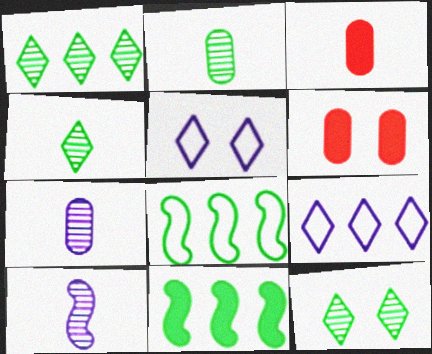[[1, 4, 12]]